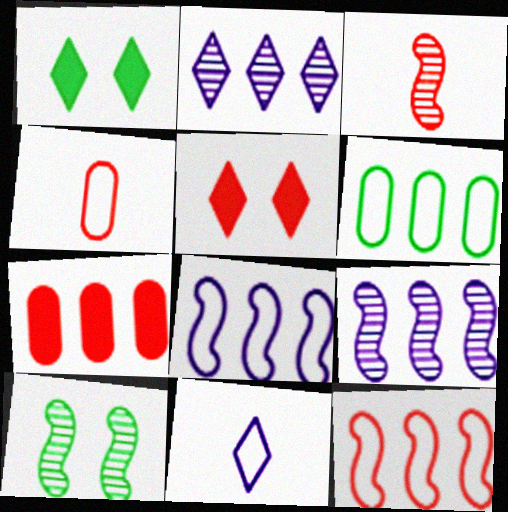[[1, 4, 9], 
[3, 9, 10], 
[7, 10, 11]]